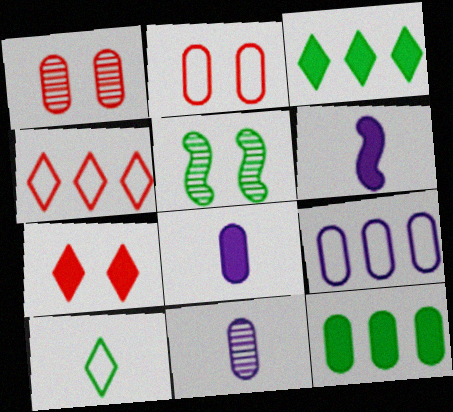[[2, 11, 12], 
[4, 5, 8], 
[5, 10, 12], 
[6, 7, 12]]